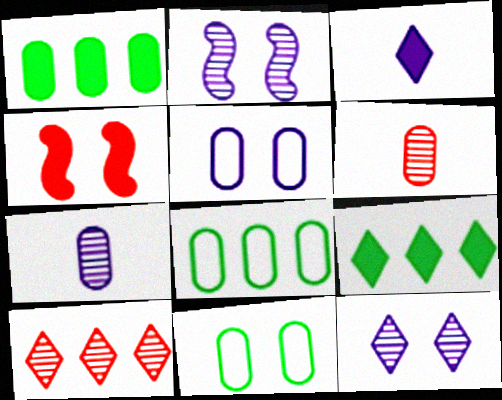[[1, 3, 4], 
[1, 5, 6], 
[4, 11, 12]]